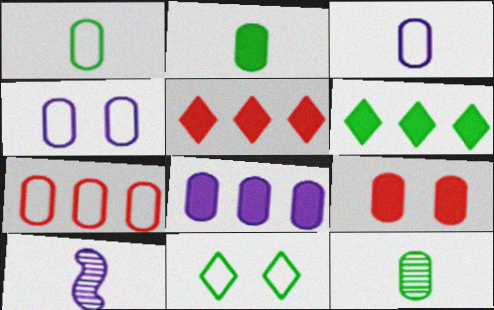[[1, 2, 12], 
[1, 4, 7], 
[2, 8, 9]]